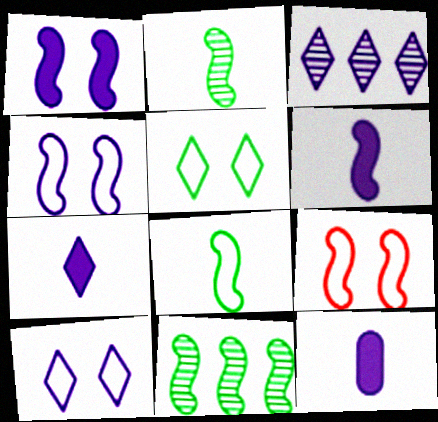[[3, 4, 12], 
[3, 7, 10], 
[6, 7, 12], 
[6, 9, 11]]